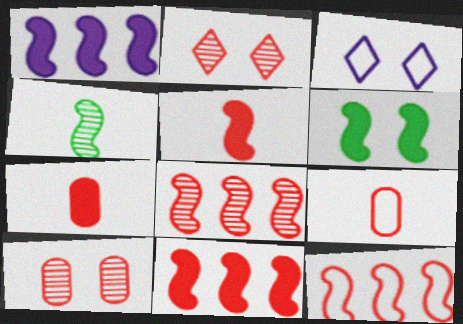[[1, 5, 6], 
[2, 7, 12], 
[2, 9, 11], 
[3, 6, 10], 
[8, 11, 12]]